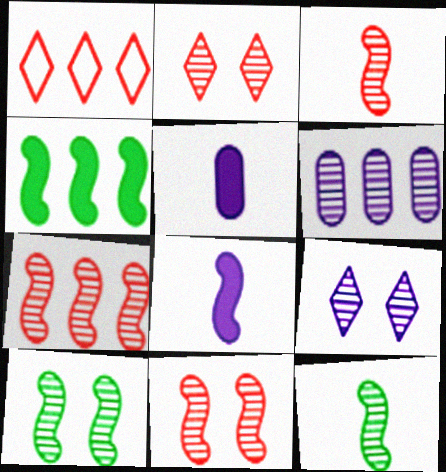[[1, 4, 6], 
[1, 5, 10], 
[2, 6, 12], 
[3, 7, 11]]